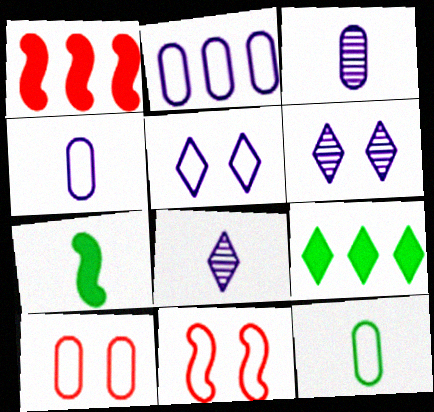[[1, 6, 12], 
[2, 10, 12], 
[3, 9, 11]]